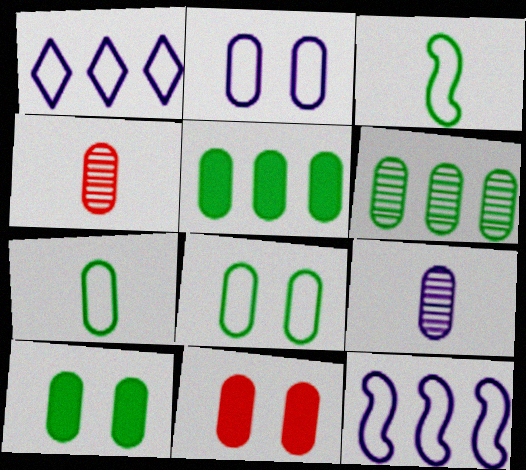[[2, 4, 5], 
[6, 7, 10]]